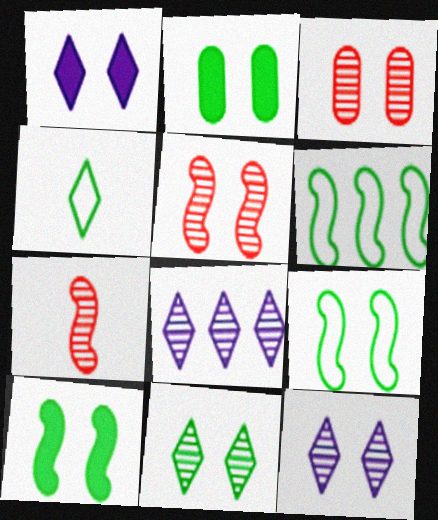[[1, 3, 9], 
[2, 9, 11]]